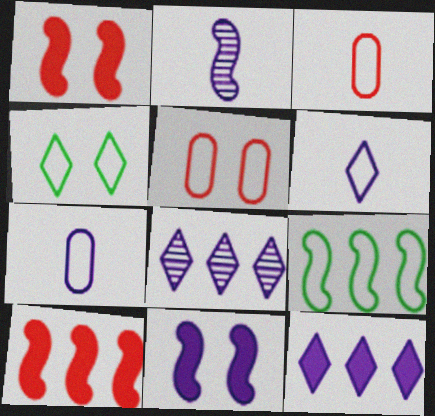[[1, 2, 9], 
[5, 6, 9], 
[7, 8, 11]]